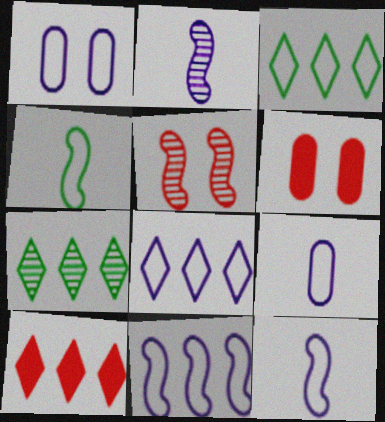[[1, 8, 12], 
[2, 3, 6], 
[6, 7, 12], 
[7, 8, 10]]